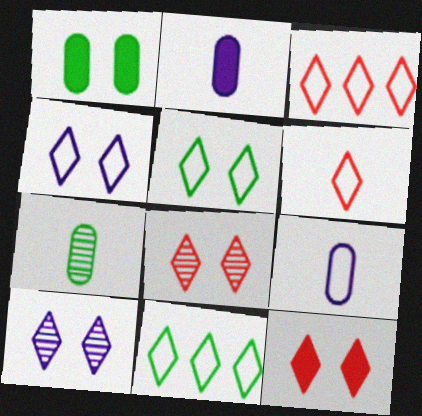[[4, 6, 11], 
[5, 10, 12]]